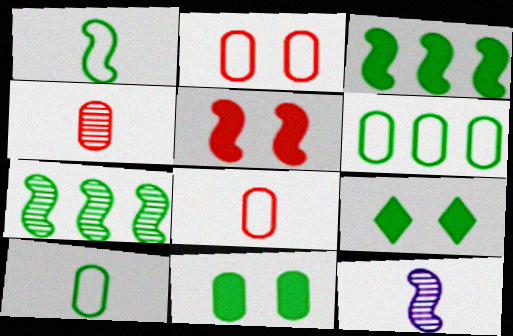[[7, 9, 10]]